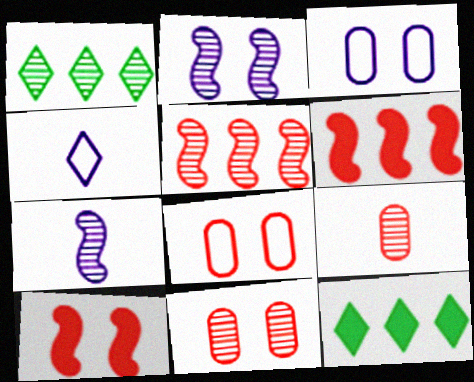[[1, 2, 9], 
[1, 7, 11], 
[7, 8, 12]]